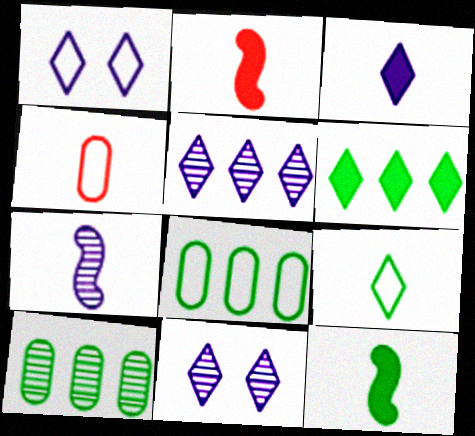[[1, 2, 10], 
[1, 3, 5], 
[2, 8, 11]]